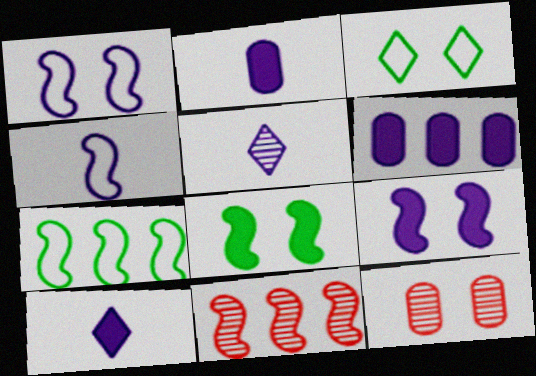[[1, 5, 6], 
[2, 3, 11], 
[2, 4, 5], 
[3, 9, 12], 
[4, 8, 11], 
[6, 9, 10], 
[7, 10, 12]]